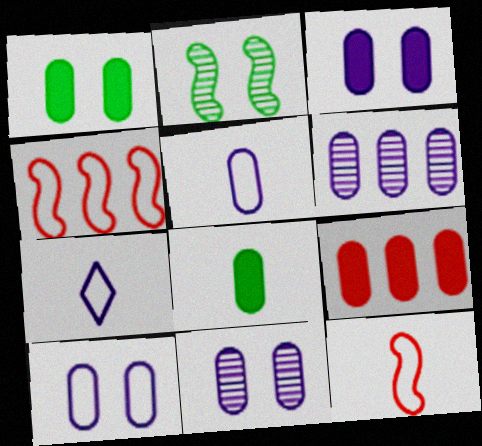[[2, 7, 9], 
[3, 5, 6], 
[3, 8, 9], 
[3, 10, 11]]